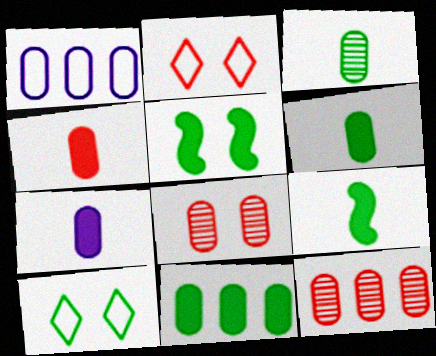[[1, 6, 8], 
[1, 11, 12], 
[4, 6, 7]]